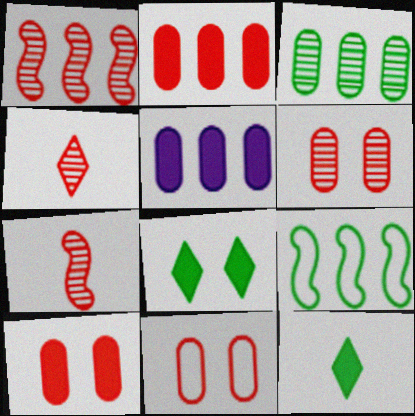[[1, 4, 6], 
[6, 10, 11]]